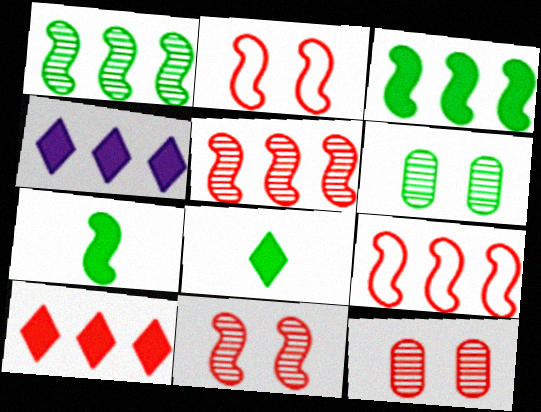[]